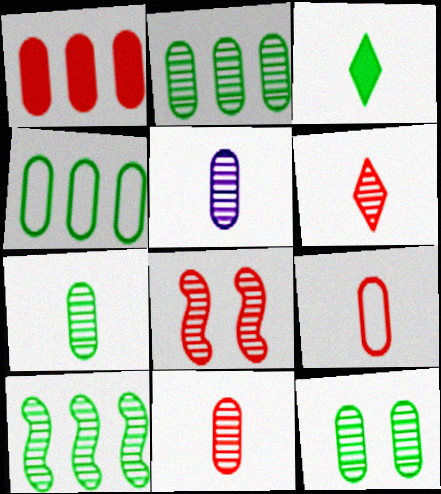[[2, 7, 12], 
[5, 7, 11]]